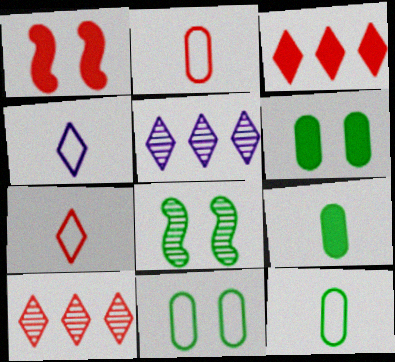[[1, 2, 10], 
[1, 5, 12]]